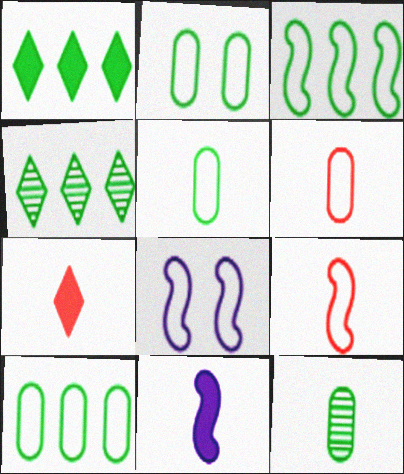[[2, 5, 10], 
[3, 8, 9]]